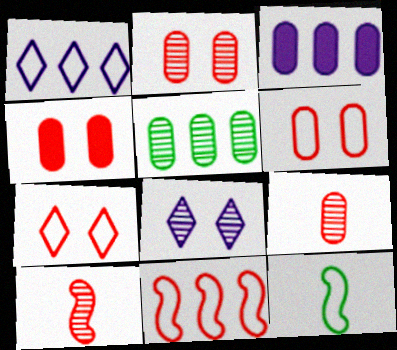[[1, 6, 12], 
[2, 4, 6], 
[5, 8, 10]]